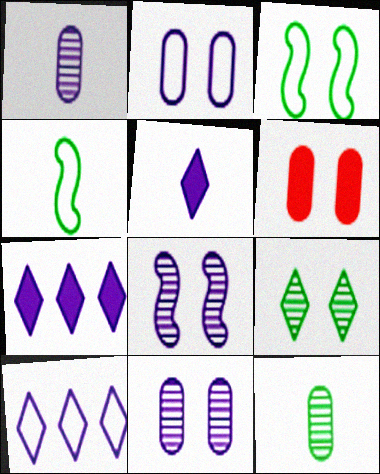[]